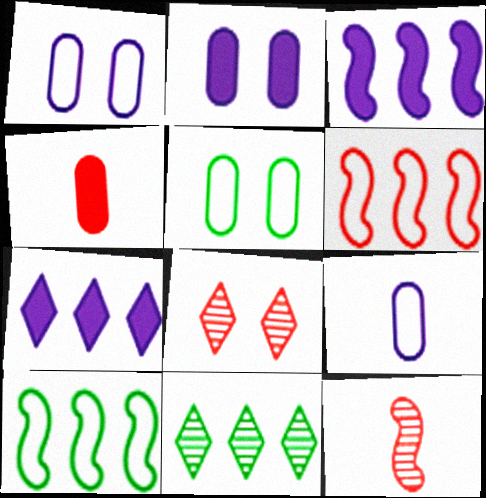[[4, 6, 8], 
[5, 7, 12]]